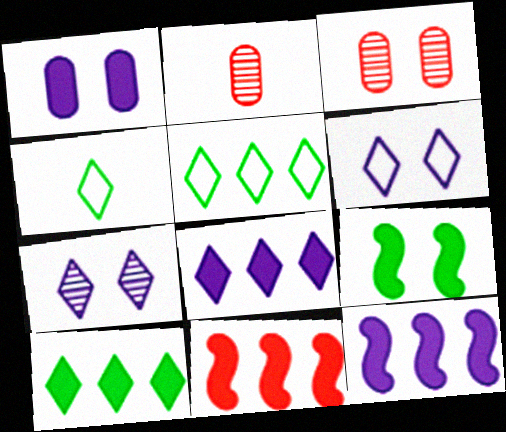[[3, 4, 12], 
[3, 6, 9]]